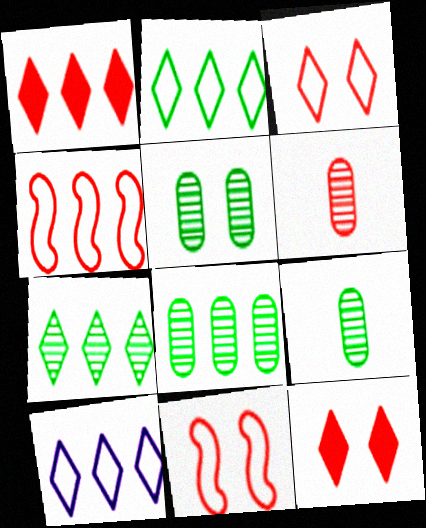[[1, 6, 11], 
[1, 7, 10], 
[4, 6, 12], 
[5, 8, 9]]